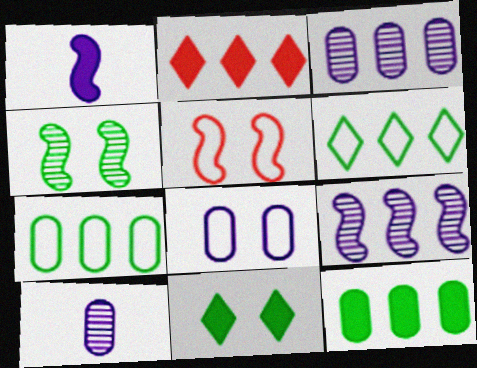[[2, 7, 9]]